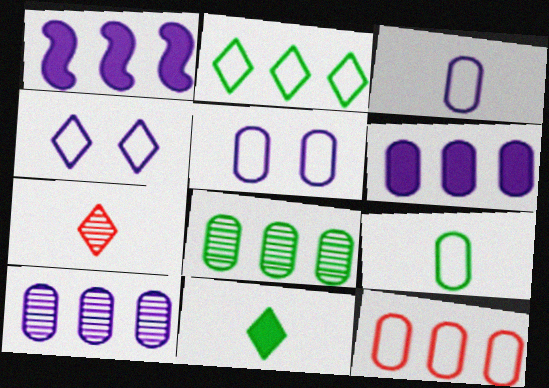[[5, 9, 12], 
[6, 8, 12]]